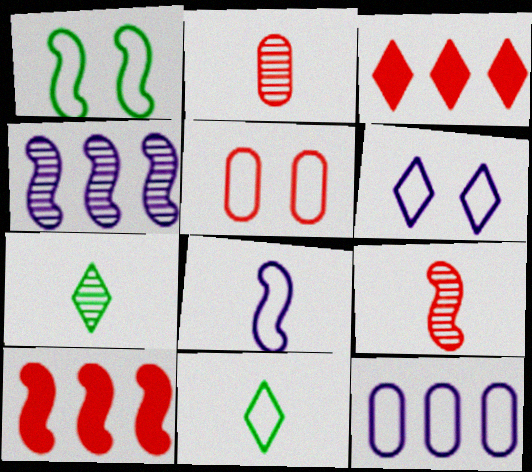[[1, 5, 6], 
[3, 5, 9], 
[3, 6, 7], 
[6, 8, 12]]